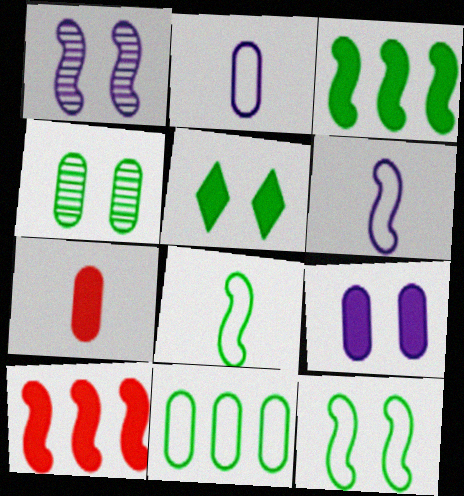[[1, 8, 10], 
[4, 5, 12]]